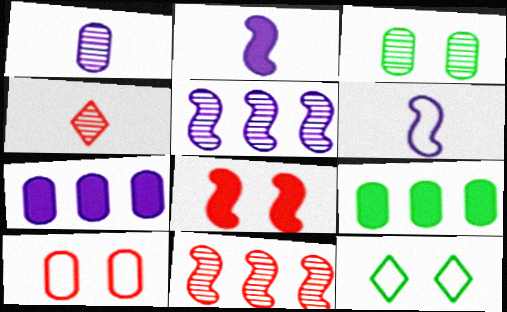[[1, 9, 10], 
[3, 4, 5]]